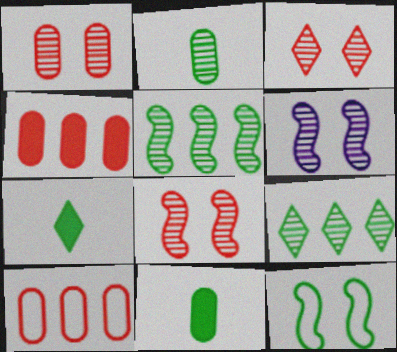[[1, 3, 8], 
[6, 7, 10], 
[9, 11, 12]]